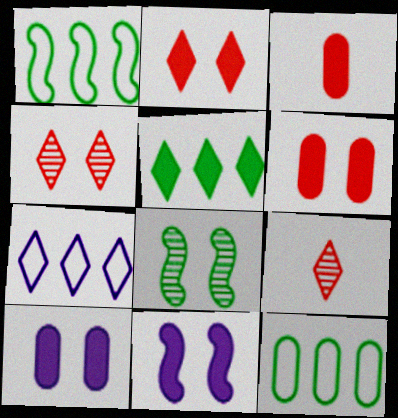[[1, 9, 10], 
[3, 5, 11], 
[3, 7, 8], 
[9, 11, 12]]